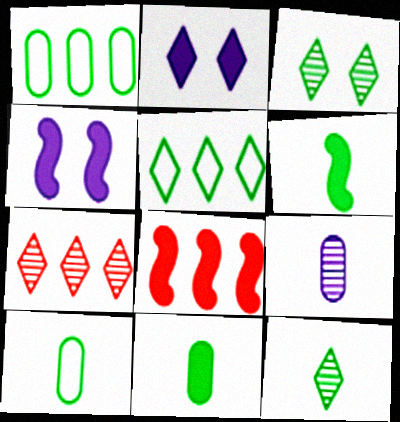[[1, 3, 6], 
[2, 8, 11], 
[4, 6, 8], 
[4, 7, 10], 
[6, 10, 12]]